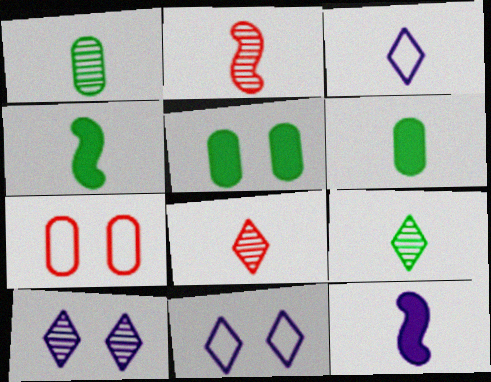[[2, 3, 6]]